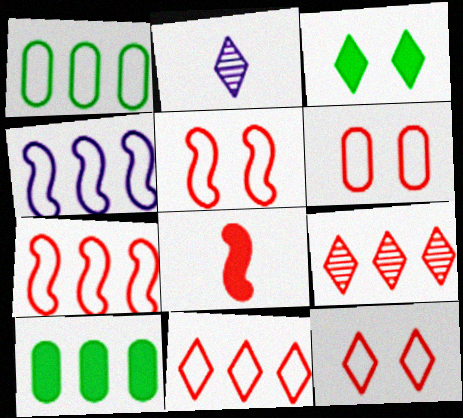[[1, 4, 11], 
[2, 3, 11], 
[2, 5, 10], 
[4, 9, 10], 
[5, 6, 12], 
[6, 8, 9]]